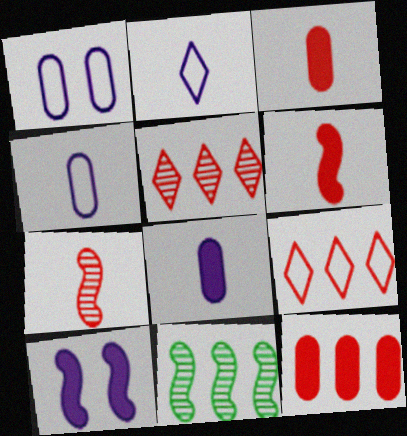[]